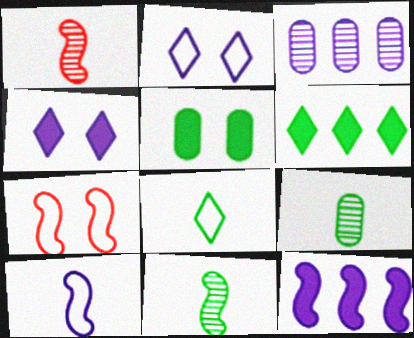[[3, 4, 10], 
[7, 11, 12]]